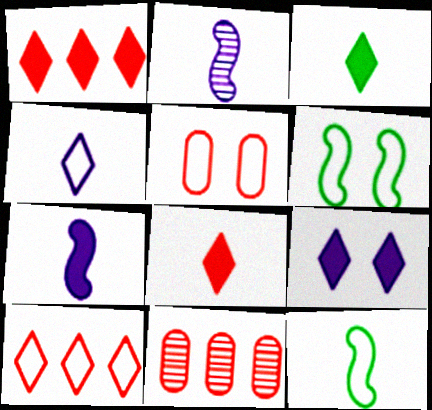[[1, 3, 9], 
[9, 11, 12]]